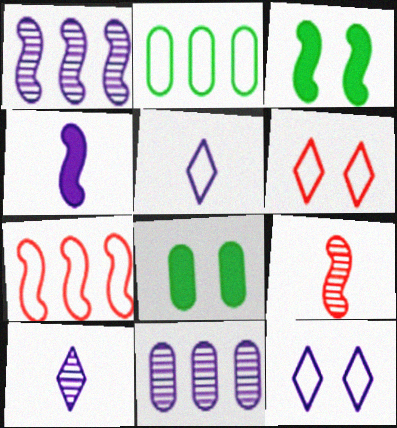[[4, 11, 12], 
[7, 8, 10]]